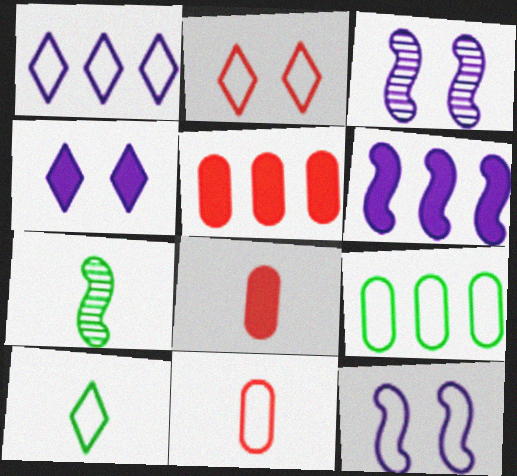[[1, 2, 10], 
[3, 5, 10]]